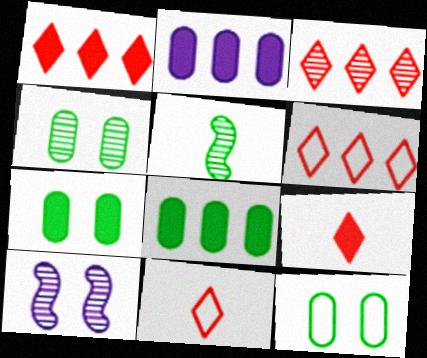[[1, 3, 6], 
[4, 7, 12], 
[8, 10, 11]]